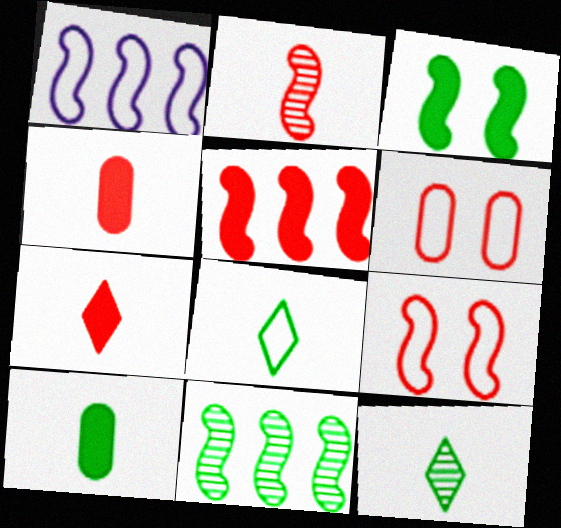[[1, 2, 3], 
[1, 5, 11], 
[1, 6, 8], 
[2, 5, 9]]